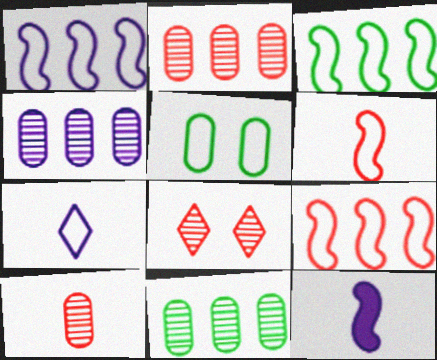[[1, 3, 9], 
[2, 4, 11], 
[5, 7, 9]]